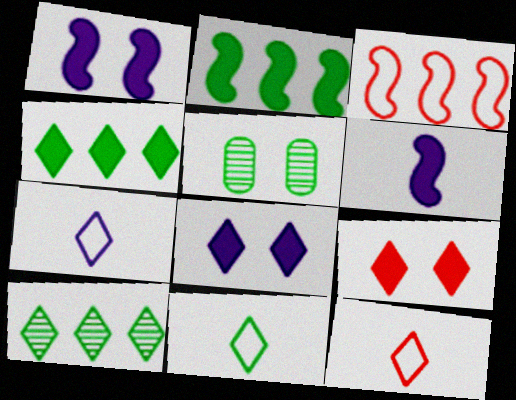[[2, 5, 11], 
[7, 9, 10], 
[7, 11, 12], 
[8, 10, 12]]